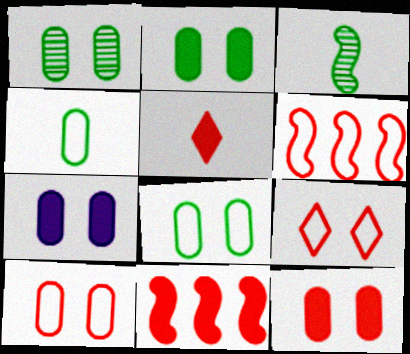[[1, 2, 8], 
[1, 7, 10], 
[2, 7, 12], 
[5, 11, 12]]